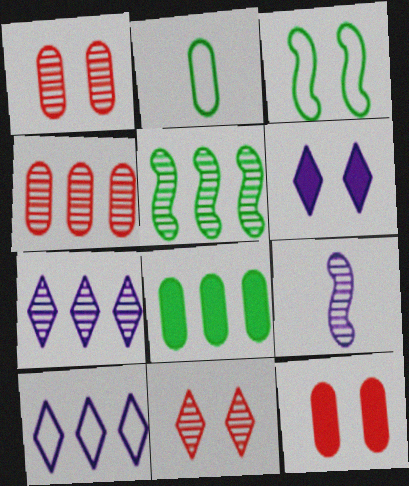[[1, 3, 6], 
[4, 5, 7]]